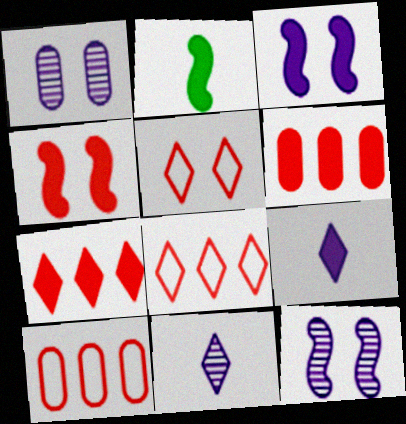[[1, 2, 8]]